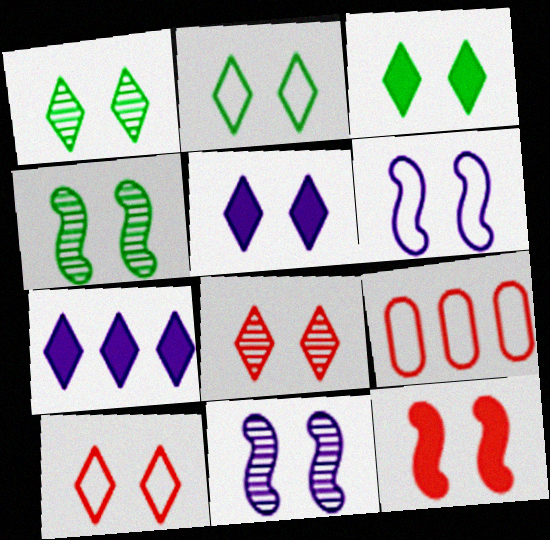[[1, 2, 3], 
[1, 5, 10], 
[2, 5, 8], 
[4, 6, 12]]